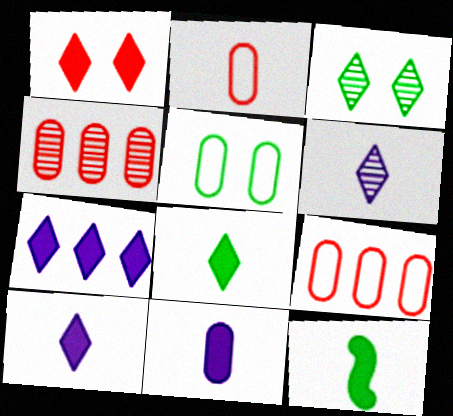[[1, 7, 8], 
[2, 6, 12], 
[4, 5, 11]]